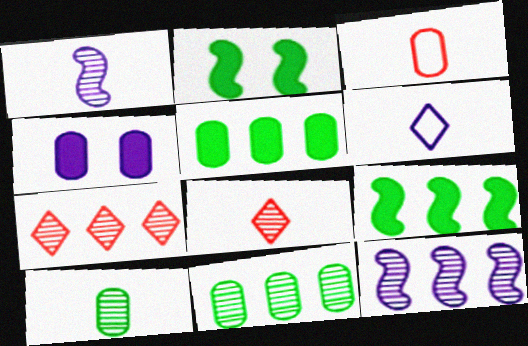[[1, 8, 10], 
[3, 4, 11], 
[4, 6, 12], 
[7, 11, 12]]